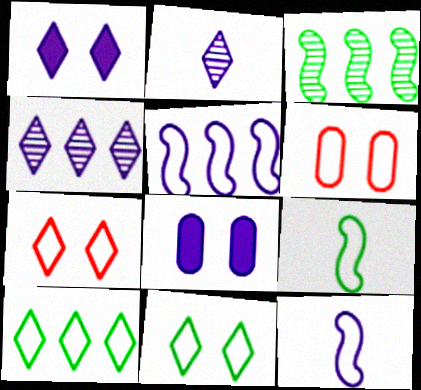[[2, 5, 8], 
[4, 8, 12], 
[6, 10, 12]]